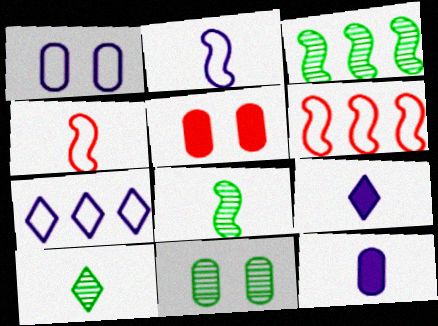[[1, 2, 7], 
[1, 5, 11], 
[3, 10, 11], 
[4, 10, 12], 
[5, 7, 8], 
[6, 9, 11]]